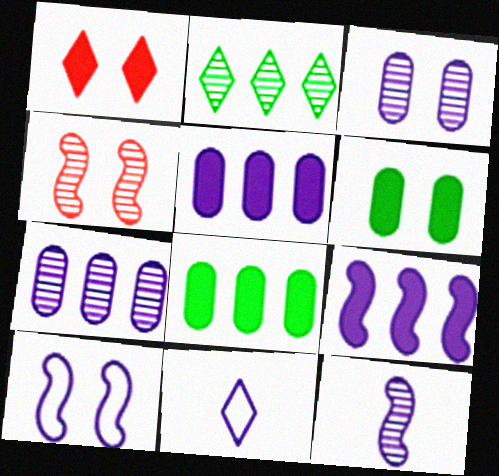[[1, 2, 11], 
[3, 9, 11], 
[4, 8, 11], 
[9, 10, 12]]